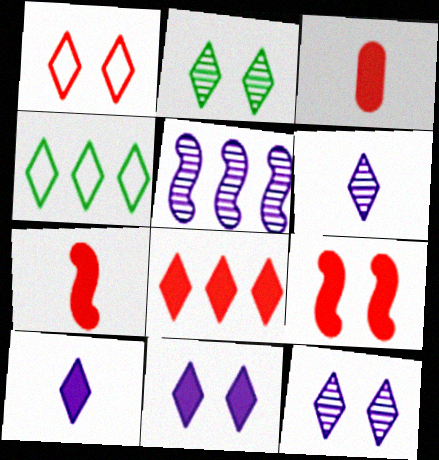[[1, 2, 11], 
[3, 8, 9]]